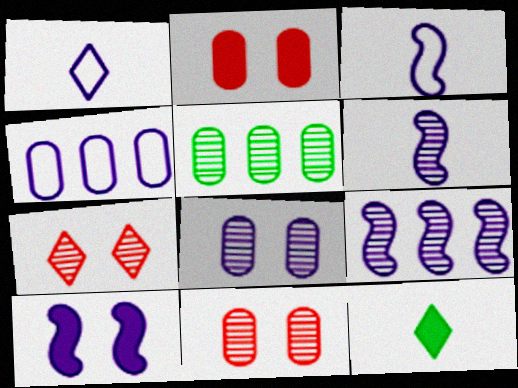[[3, 9, 10], 
[5, 6, 7]]